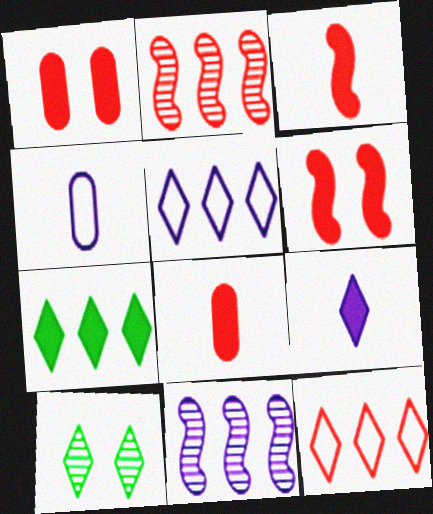[[9, 10, 12]]